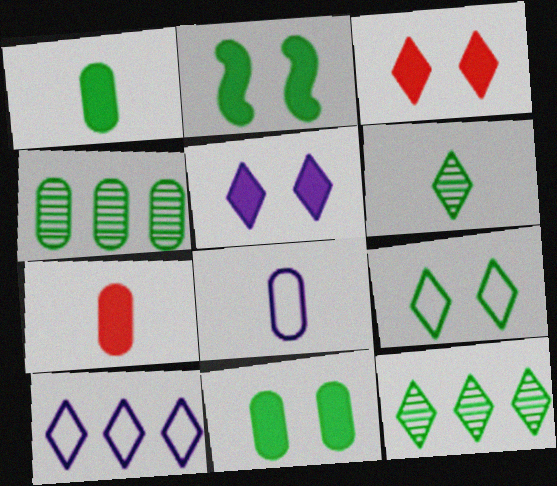[[3, 6, 10]]